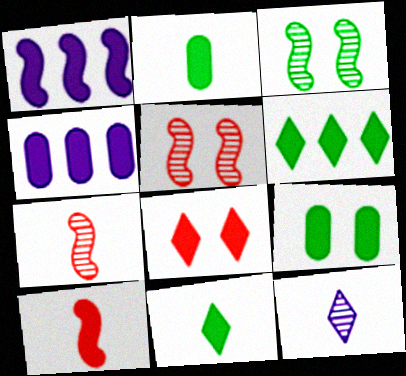[[1, 2, 8]]